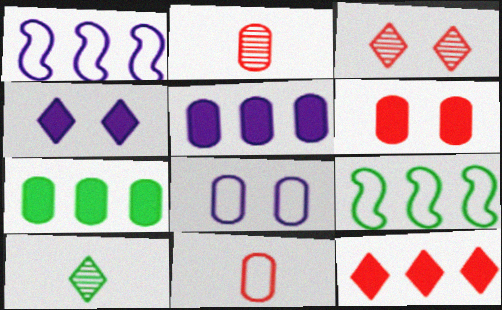[[1, 6, 10], 
[2, 4, 9], 
[2, 7, 8]]